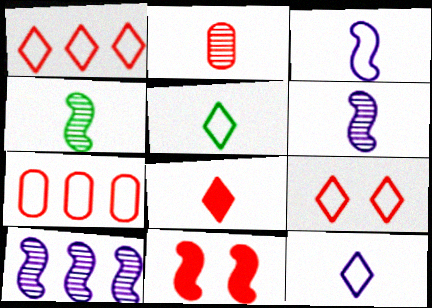[[1, 2, 11]]